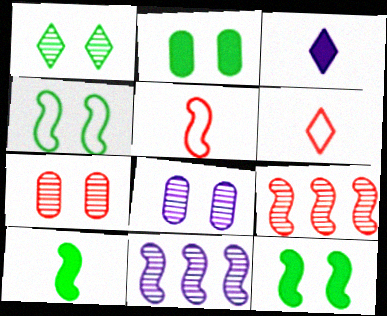[[1, 2, 4], 
[2, 6, 11], 
[5, 11, 12]]